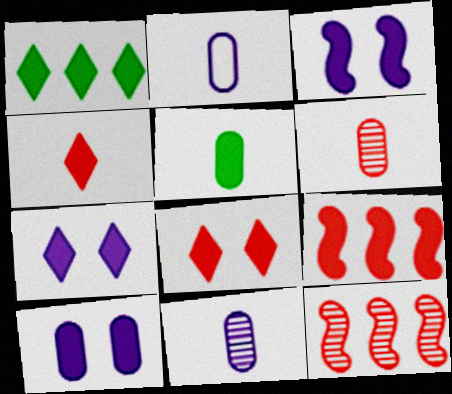[[1, 4, 7], 
[2, 5, 6], 
[3, 7, 10], 
[5, 7, 9]]